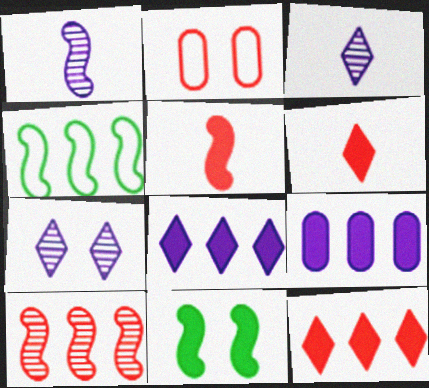[[2, 6, 10], 
[2, 7, 11], 
[6, 9, 11]]